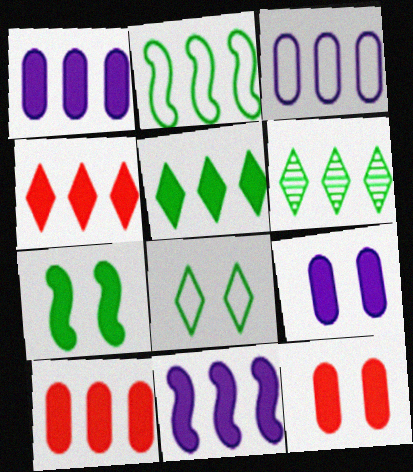[[5, 10, 11]]